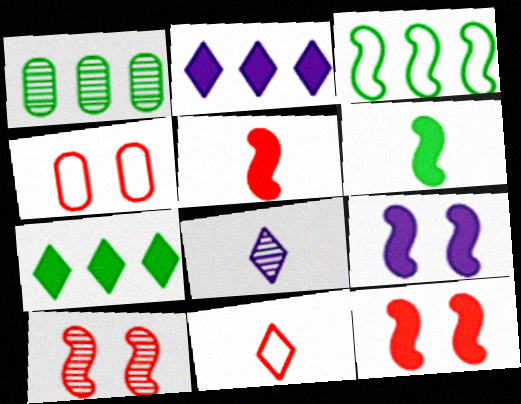[[1, 3, 7], 
[1, 8, 10], 
[1, 9, 11]]